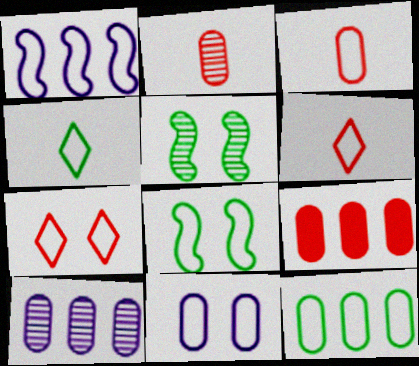[[3, 11, 12], 
[4, 8, 12], 
[7, 8, 11], 
[9, 10, 12]]